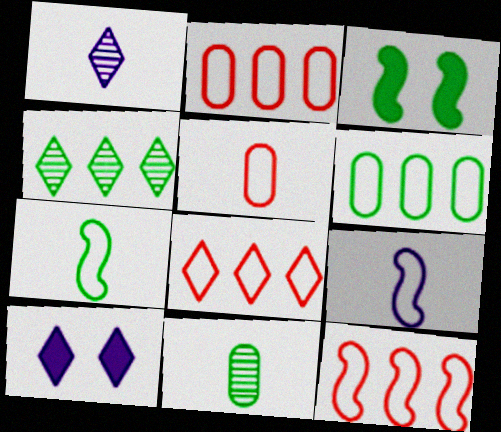[[1, 2, 3], 
[2, 8, 12], 
[10, 11, 12]]